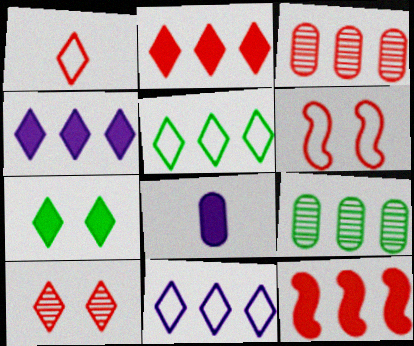[[1, 2, 10], 
[7, 8, 12], 
[9, 11, 12]]